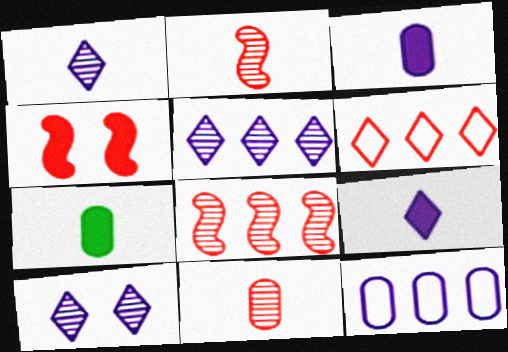[[1, 5, 10], 
[4, 6, 11]]